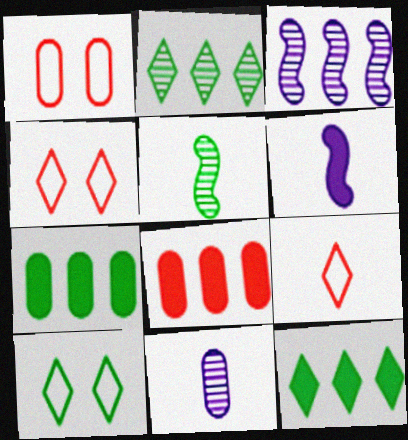[[1, 2, 6], 
[1, 7, 11], 
[5, 7, 10]]